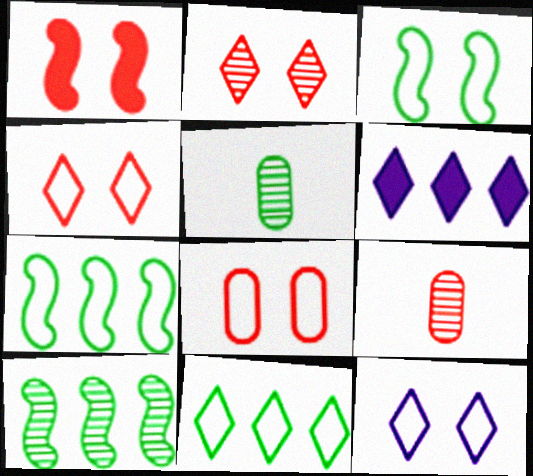[[1, 2, 8], 
[3, 6, 9], 
[3, 8, 12]]